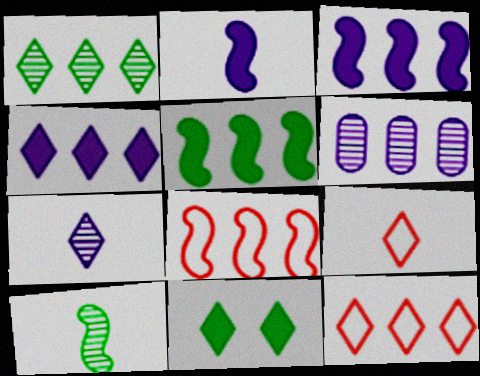[[1, 4, 12], 
[5, 6, 12], 
[7, 11, 12]]